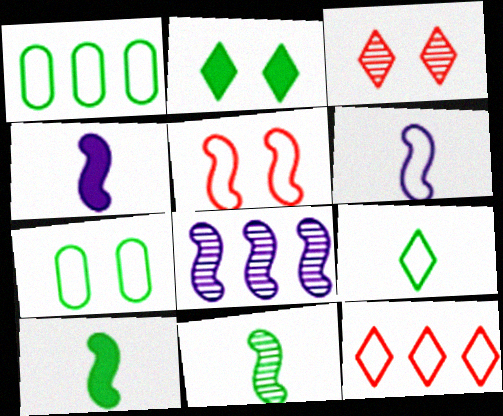[[1, 2, 11], 
[1, 3, 4], 
[5, 8, 10], 
[6, 7, 12]]